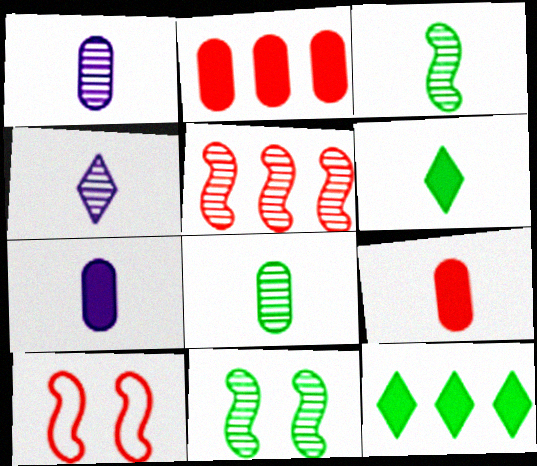[[1, 10, 12]]